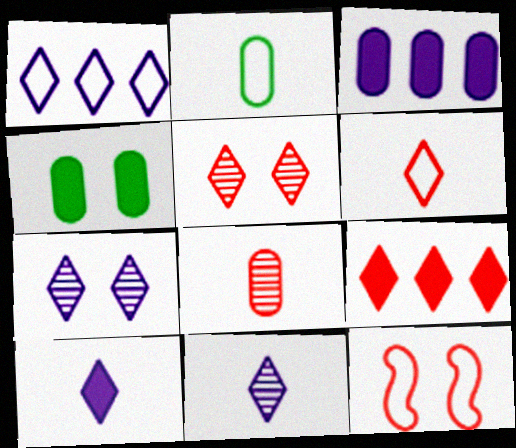[[1, 2, 12], 
[1, 7, 10], 
[4, 7, 12], 
[5, 6, 9], 
[8, 9, 12]]